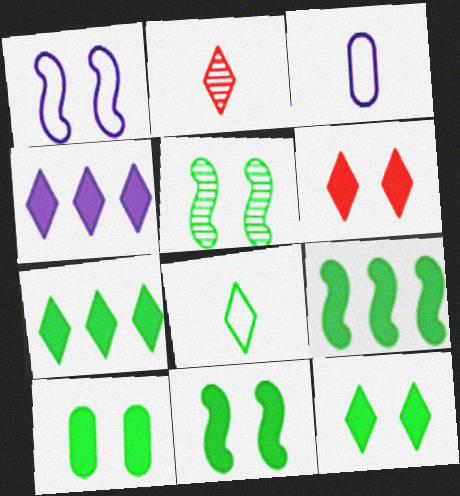[[10, 11, 12]]